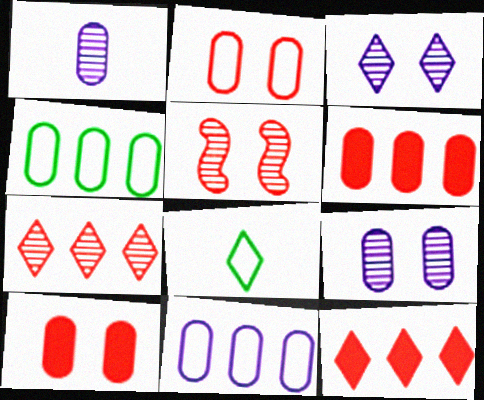[[1, 4, 10], 
[3, 8, 12]]